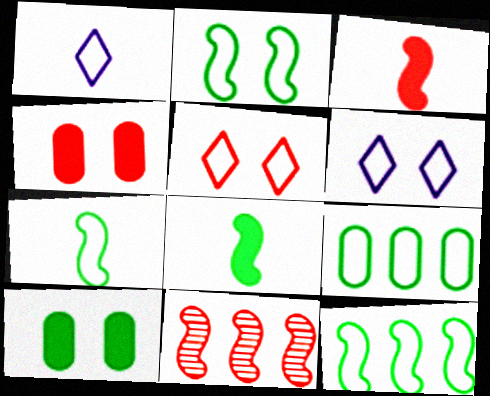[[1, 10, 11], 
[2, 7, 12]]